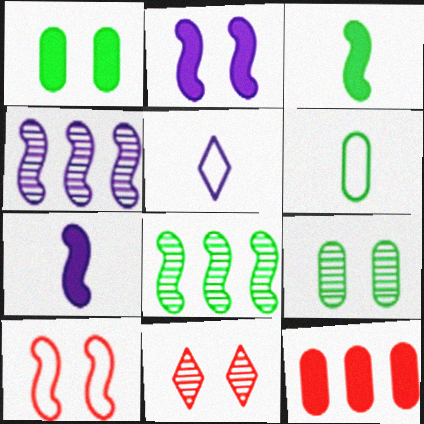[[3, 4, 10], 
[7, 8, 10]]